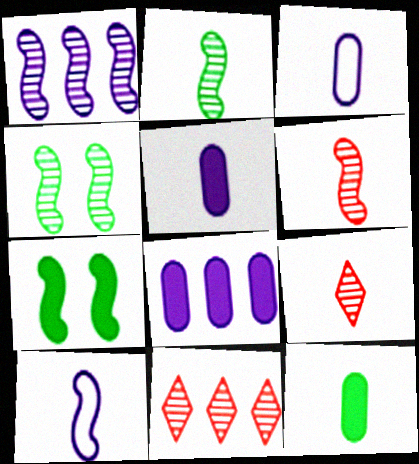[[1, 4, 6], 
[3, 7, 11], 
[9, 10, 12]]